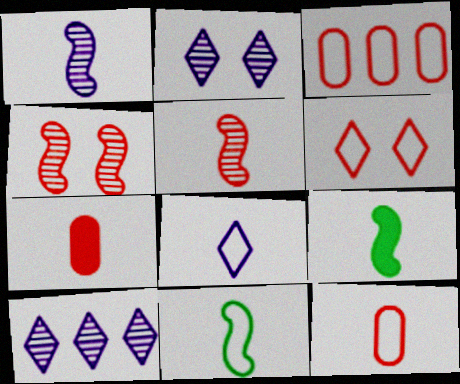[[2, 3, 9], 
[8, 11, 12]]